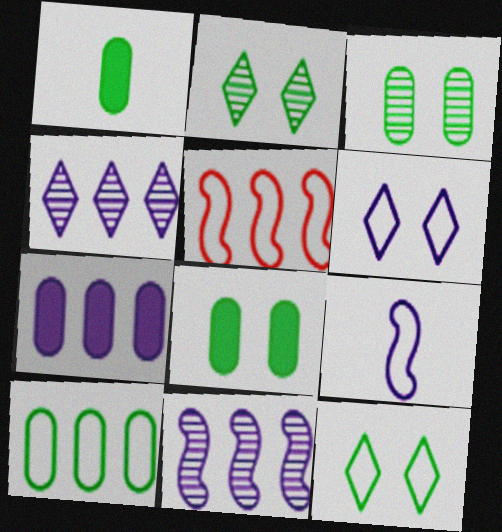[[1, 3, 10]]